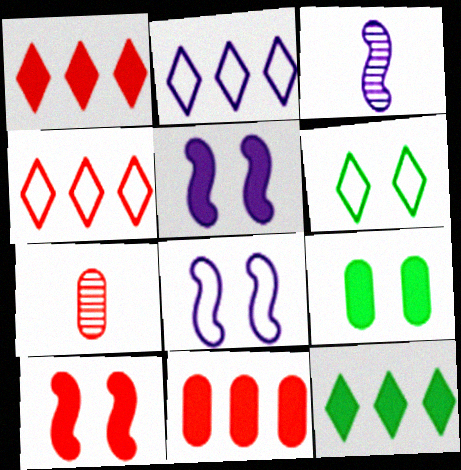[[3, 4, 9], 
[3, 6, 11], 
[4, 7, 10], 
[7, 8, 12]]